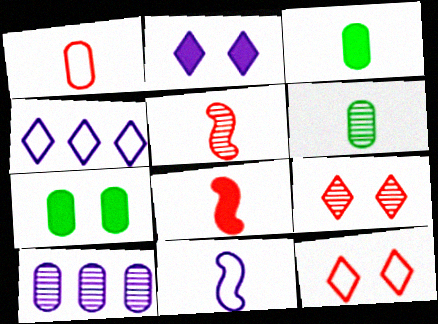[[1, 7, 10], 
[2, 10, 11], 
[4, 5, 7]]